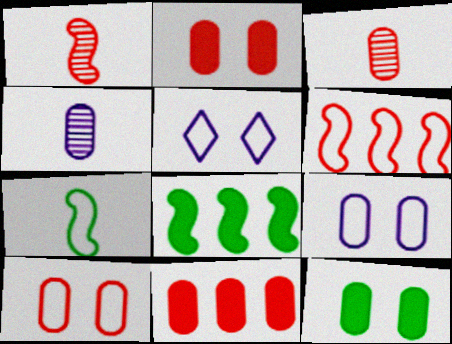[[3, 5, 8], 
[3, 10, 11]]